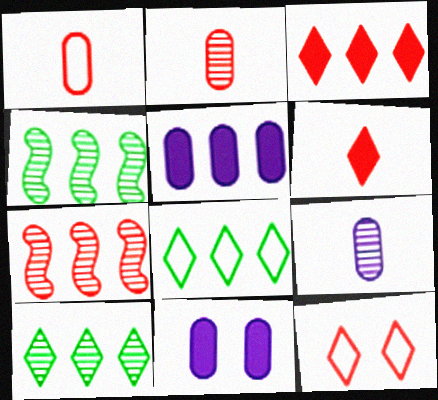[[5, 7, 8]]